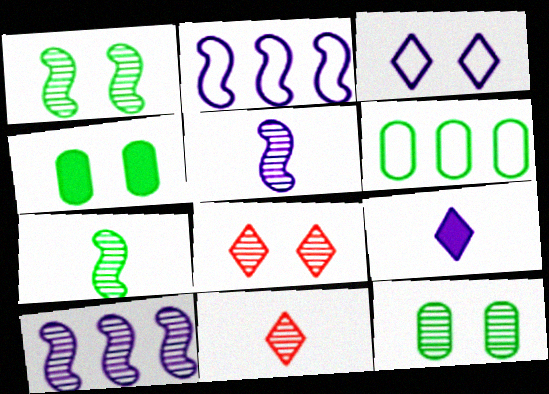[[2, 4, 11], 
[10, 11, 12]]